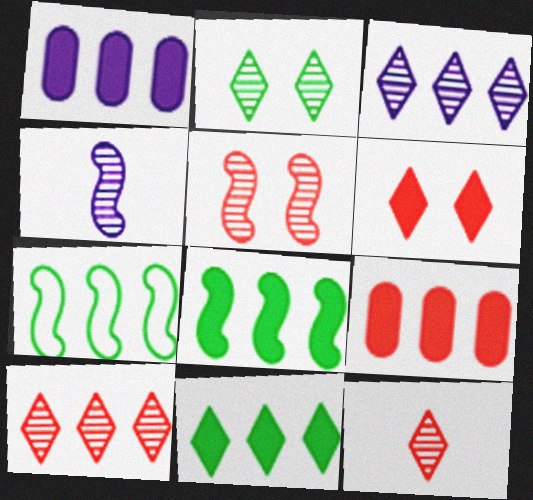[[1, 7, 10], 
[2, 3, 12], 
[3, 7, 9]]